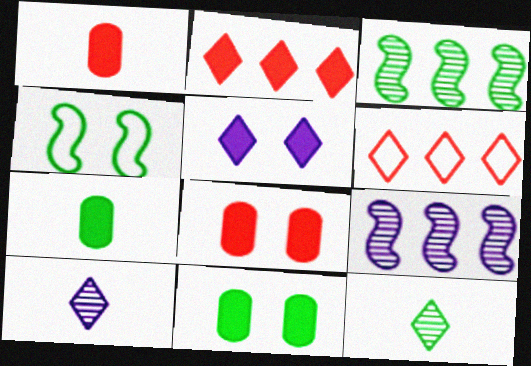[[5, 6, 12]]